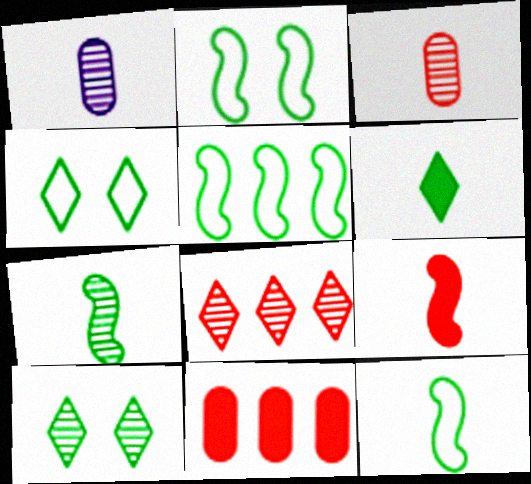[[2, 5, 12]]